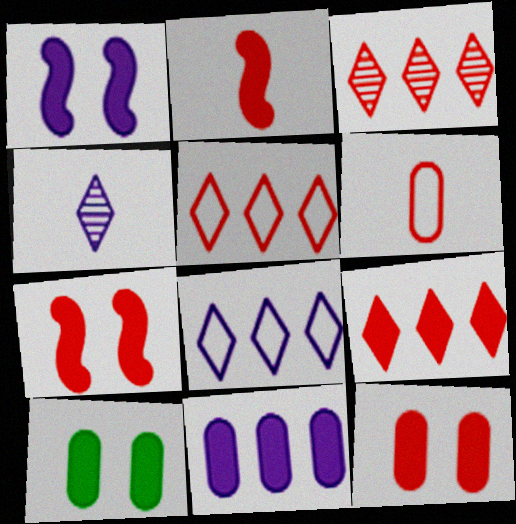[[2, 9, 12], 
[3, 5, 9], 
[3, 6, 7]]